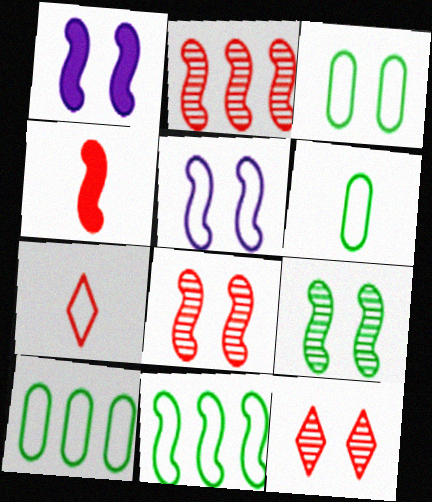[[1, 3, 12], 
[3, 6, 10], 
[5, 7, 10]]